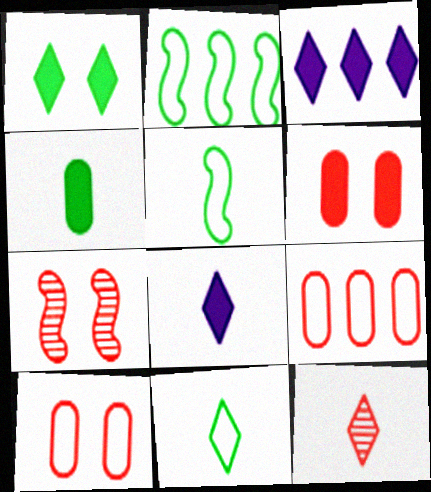[[8, 11, 12]]